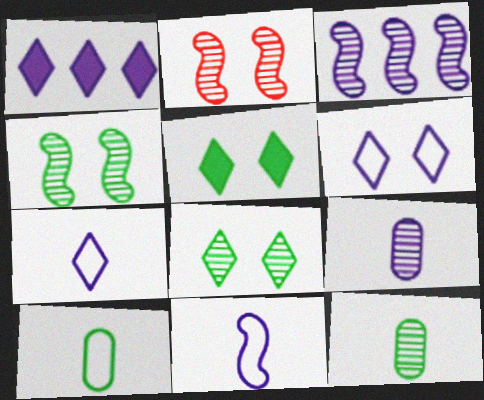[[1, 2, 10]]